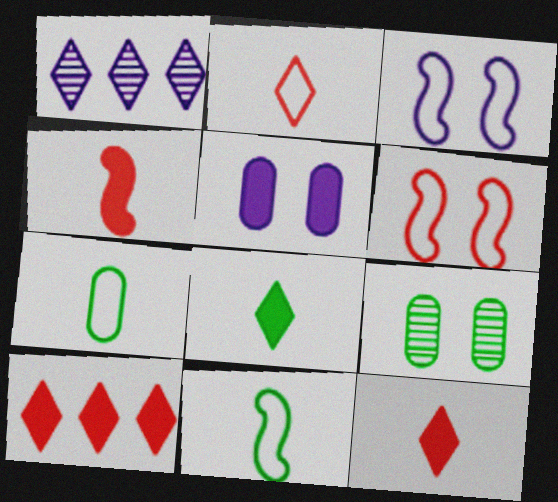[]